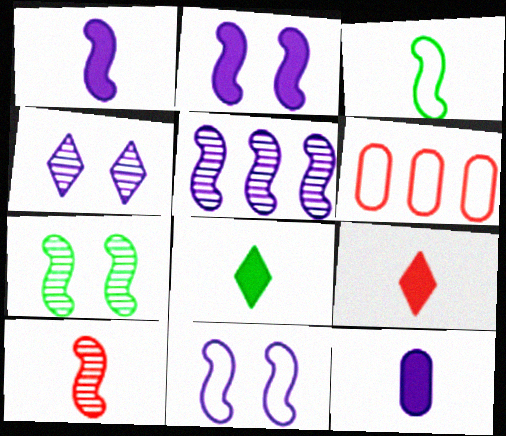[[1, 3, 10], 
[1, 5, 11], 
[5, 7, 10]]